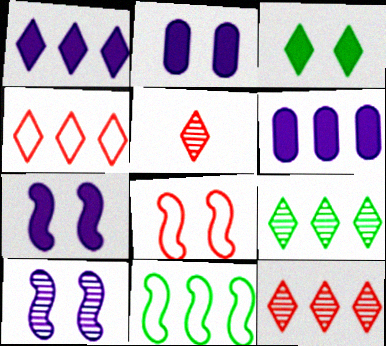[[1, 4, 9], 
[2, 5, 11], 
[6, 11, 12]]